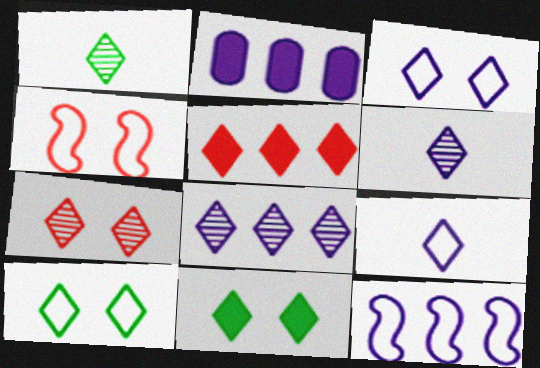[[1, 2, 4], 
[1, 3, 5], 
[1, 7, 8], 
[2, 8, 12], 
[3, 7, 11], 
[5, 6, 10]]